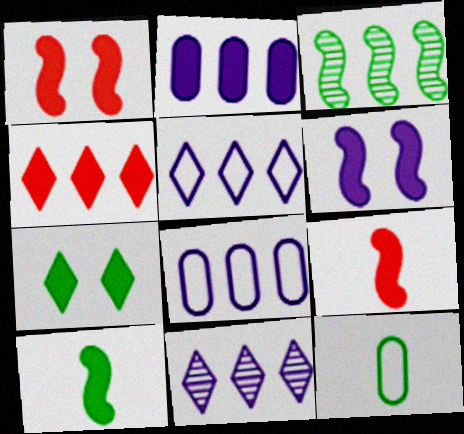[[1, 11, 12], 
[2, 7, 9], 
[3, 4, 8], 
[3, 7, 12]]